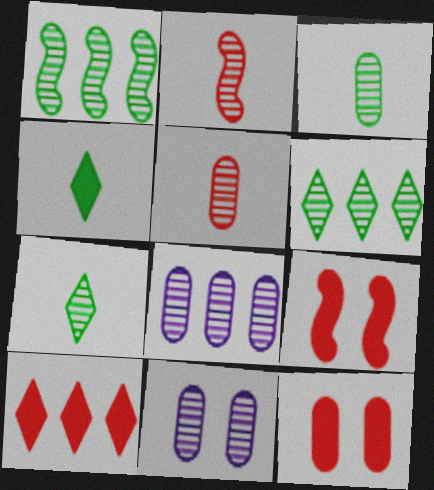[[2, 6, 11]]